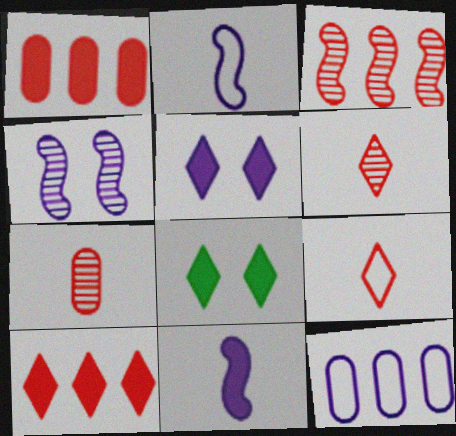[[1, 8, 11]]